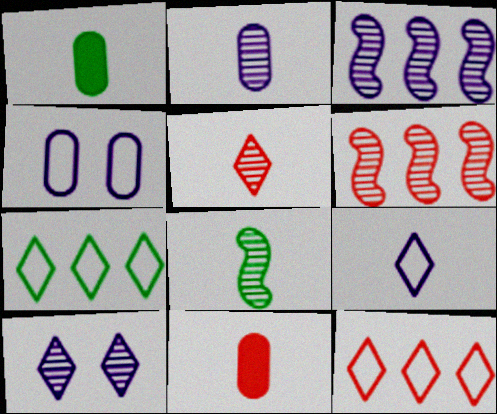[[2, 3, 10], 
[2, 5, 8], 
[8, 9, 11]]